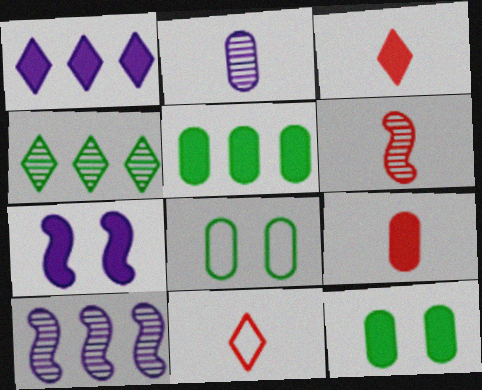[[1, 6, 8], 
[3, 5, 7], 
[3, 8, 10], 
[6, 9, 11], 
[10, 11, 12]]